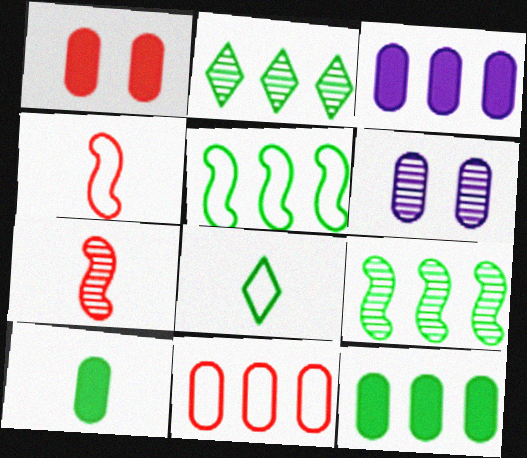[[1, 3, 10], 
[2, 5, 12], 
[2, 6, 7], 
[6, 10, 11]]